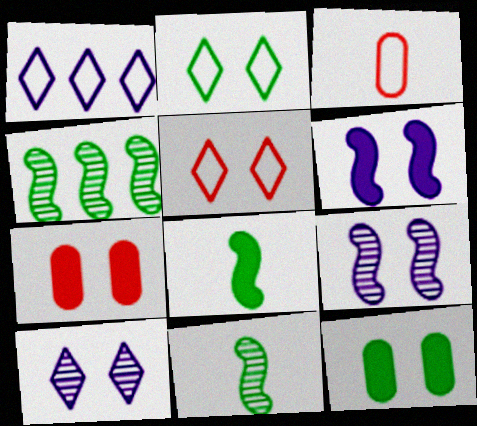[[1, 7, 11], 
[2, 7, 9], 
[5, 9, 12]]